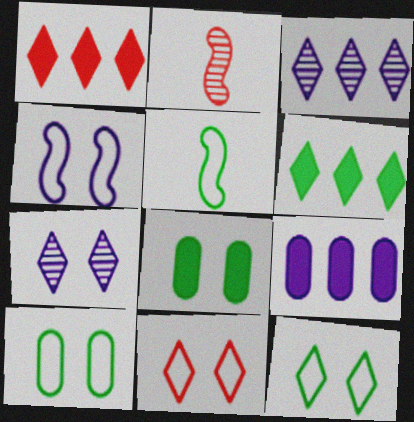[[2, 9, 12], 
[4, 10, 11]]